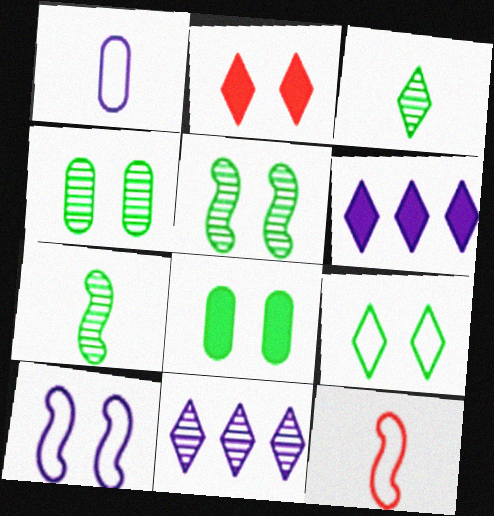[[2, 4, 10], 
[4, 6, 12], 
[5, 8, 9], 
[8, 11, 12]]